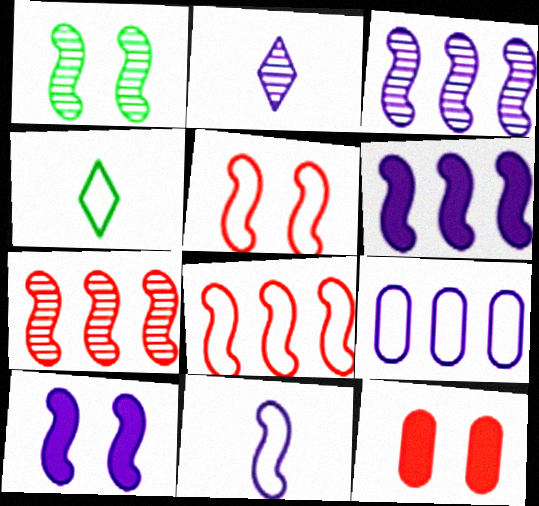[[1, 5, 10], 
[2, 9, 10], 
[3, 4, 12], 
[3, 10, 11], 
[4, 5, 9]]